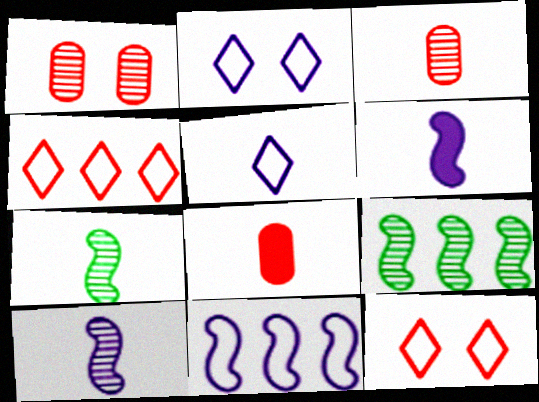[[2, 8, 9], 
[5, 7, 8]]